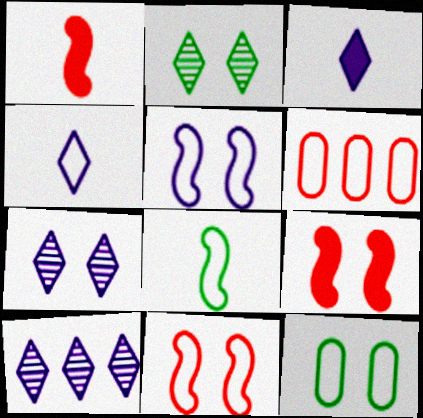[[1, 10, 12], 
[7, 9, 12]]